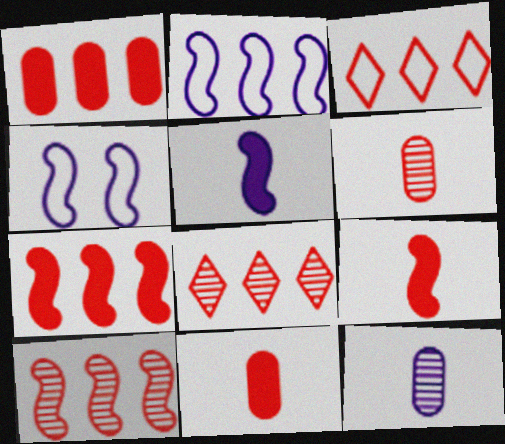[[1, 3, 10]]